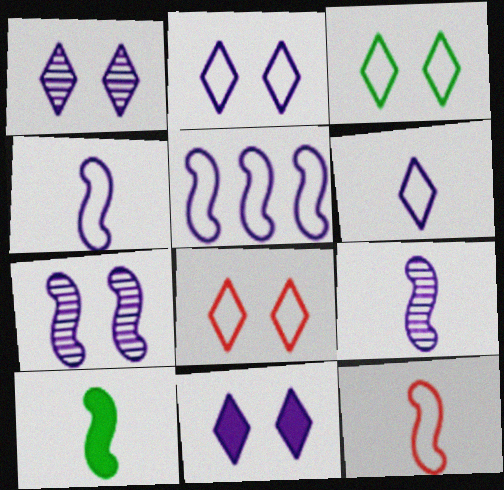[[1, 2, 11], 
[2, 3, 8], 
[9, 10, 12]]